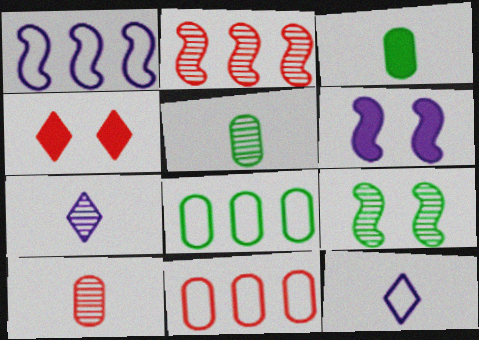[[1, 4, 5]]